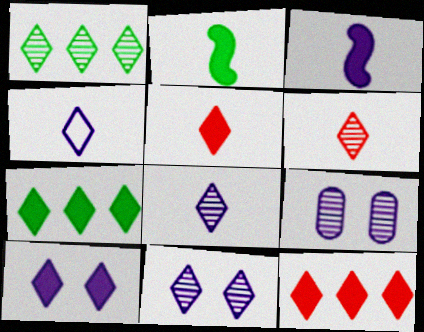[[1, 6, 11], 
[5, 7, 10]]